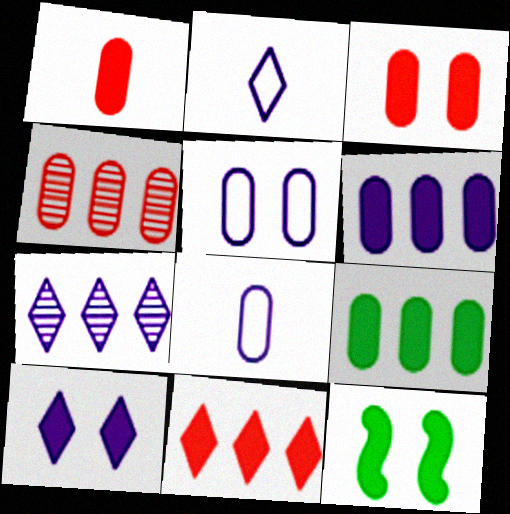[[2, 4, 12], 
[2, 7, 10], 
[3, 10, 12]]